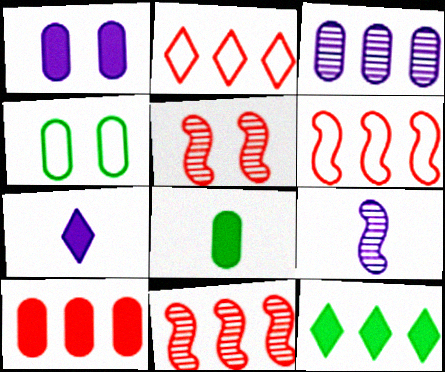[[1, 8, 10], 
[2, 10, 11], 
[3, 6, 12], 
[4, 7, 11]]